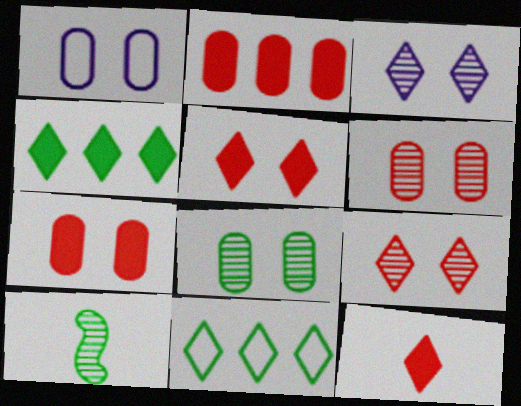[[1, 7, 8], 
[3, 11, 12]]